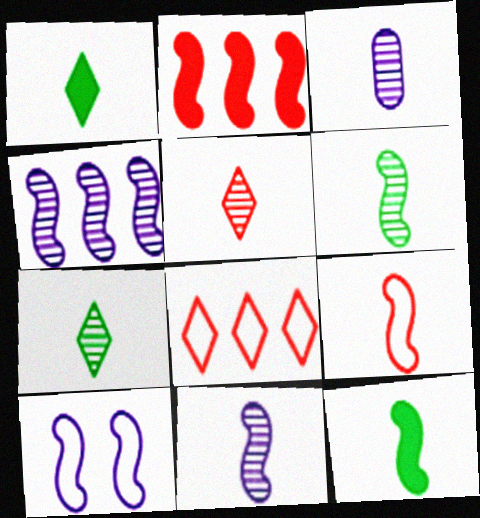[[1, 3, 9], 
[2, 6, 10], 
[3, 5, 6], 
[9, 11, 12]]